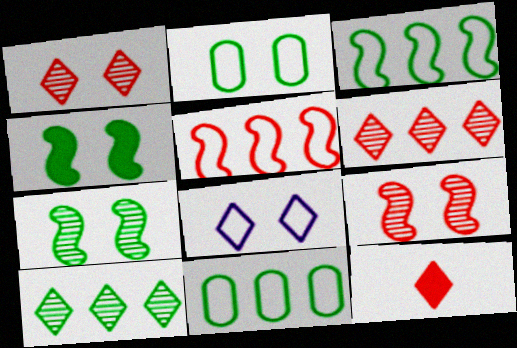[[8, 10, 12]]